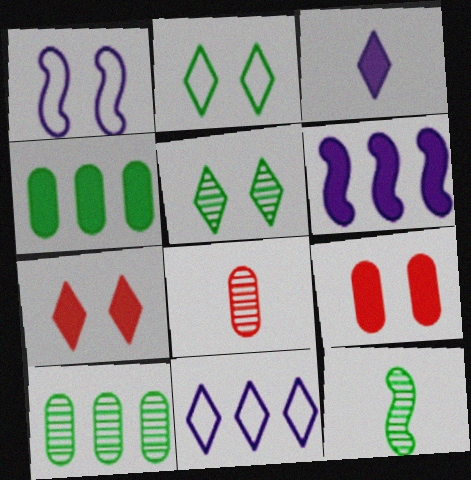[[1, 5, 9], 
[2, 4, 12], 
[2, 6, 8], 
[5, 10, 12], 
[9, 11, 12]]